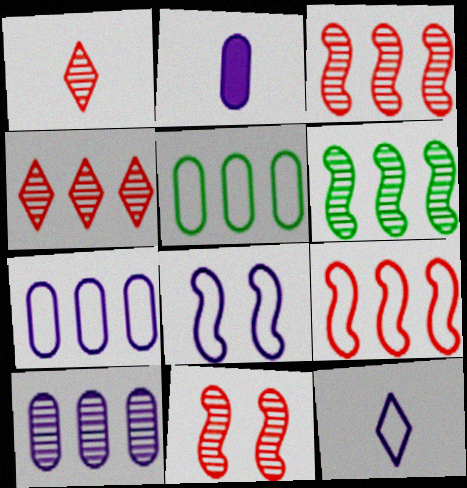[[4, 6, 10], 
[7, 8, 12]]